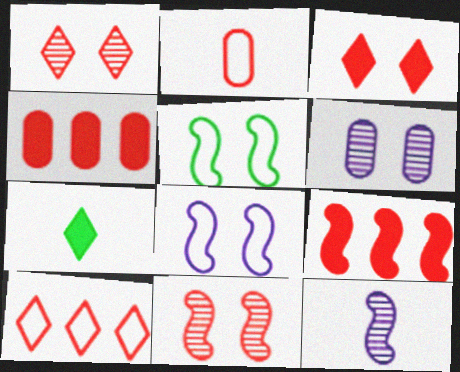[[1, 2, 9], 
[2, 7, 12], 
[3, 5, 6], 
[5, 9, 12]]